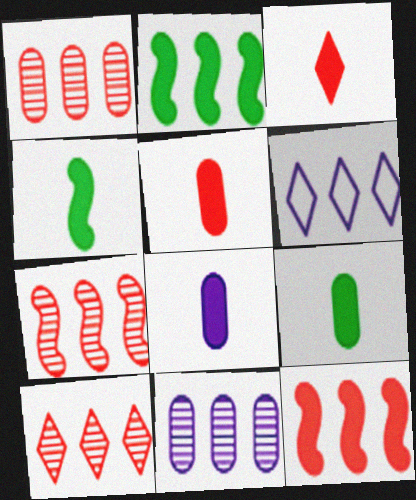[[1, 2, 6], 
[1, 7, 10], 
[3, 4, 8], 
[5, 8, 9]]